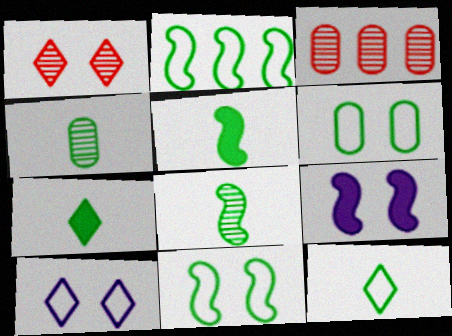[[1, 6, 9], 
[2, 6, 12], 
[3, 5, 10], 
[3, 9, 12], 
[4, 5, 12]]